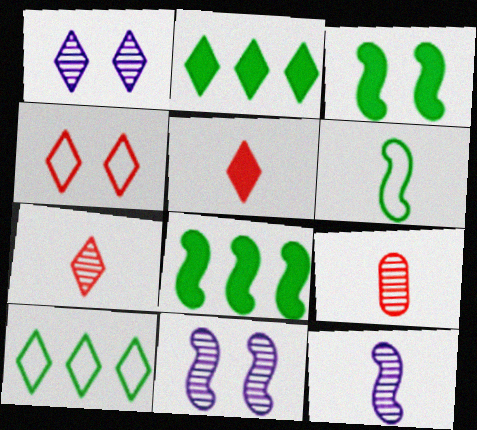[[1, 5, 10]]